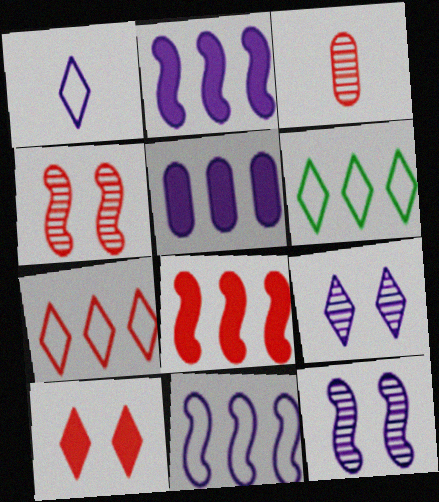[[1, 5, 12]]